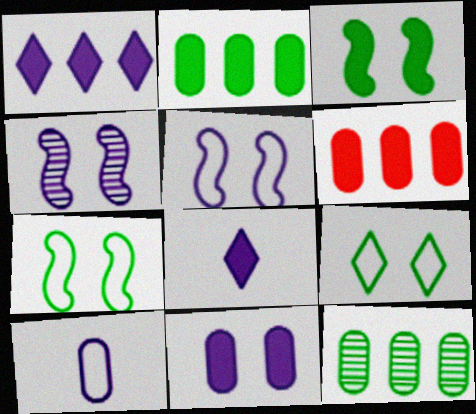[[1, 4, 10], 
[3, 6, 8]]